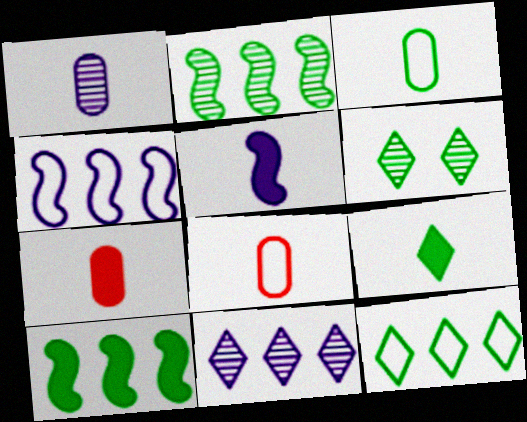[[1, 3, 7], 
[3, 6, 10], 
[4, 6, 7], 
[5, 7, 9], 
[6, 9, 12]]